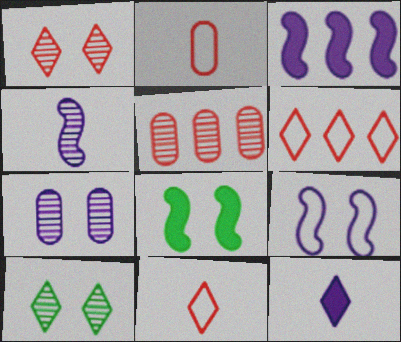[[2, 3, 10], 
[3, 4, 9], 
[4, 5, 10], 
[6, 10, 12]]